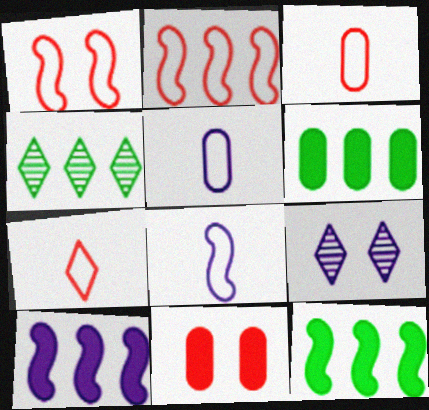[[3, 9, 12], 
[4, 8, 11], 
[5, 9, 10]]